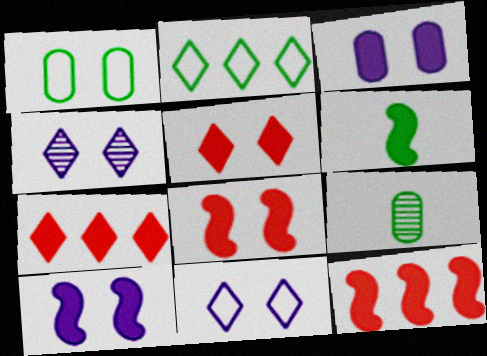[[1, 4, 8], 
[3, 6, 7], 
[6, 10, 12], 
[9, 11, 12]]